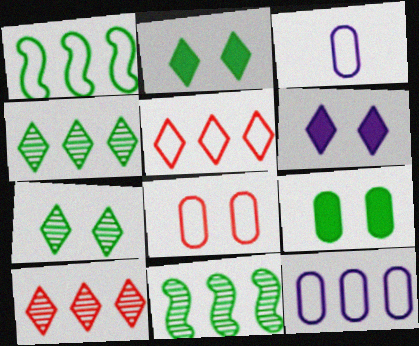[[1, 5, 12]]